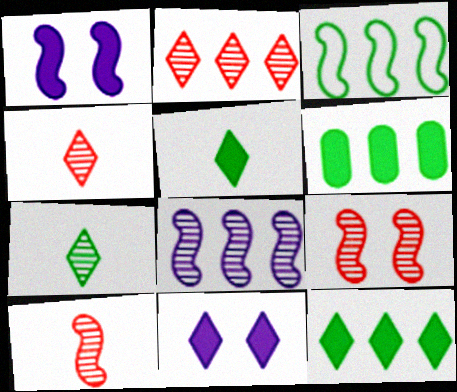[[1, 3, 10]]